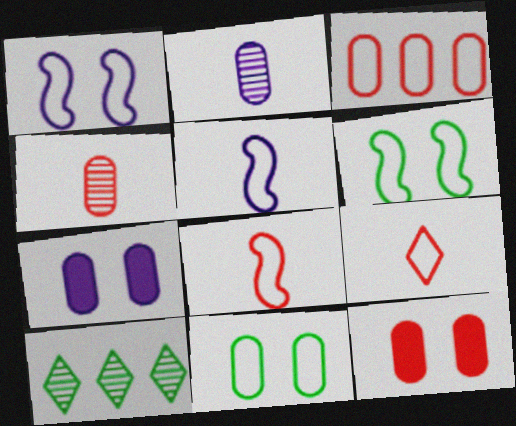[[3, 4, 12], 
[5, 10, 12], 
[7, 8, 10]]